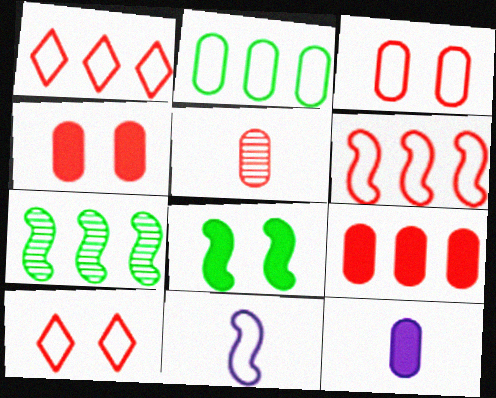[[2, 10, 11], 
[3, 5, 9], 
[7, 10, 12]]